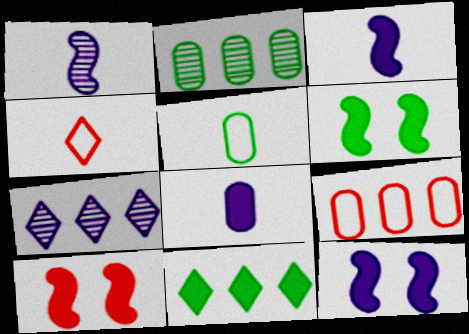[[2, 4, 12], 
[5, 7, 10], 
[6, 10, 12], 
[8, 10, 11]]